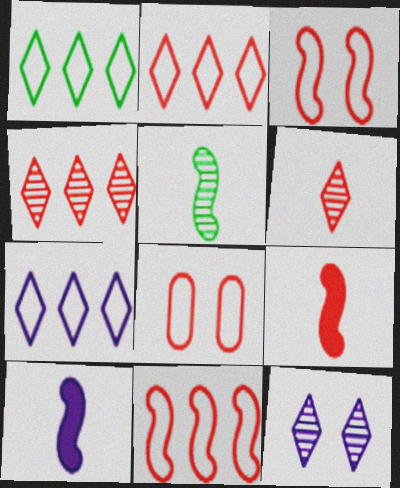[[1, 2, 7], 
[4, 8, 9]]